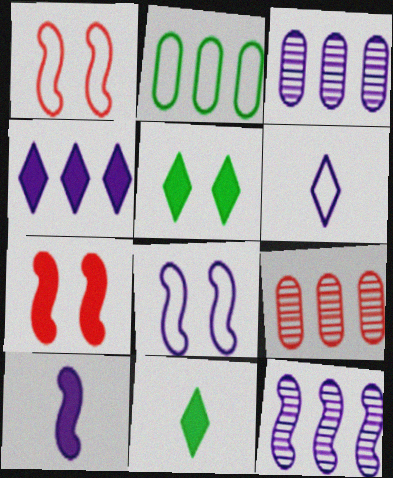[[1, 2, 6], 
[1, 3, 11], 
[8, 9, 11], 
[8, 10, 12]]